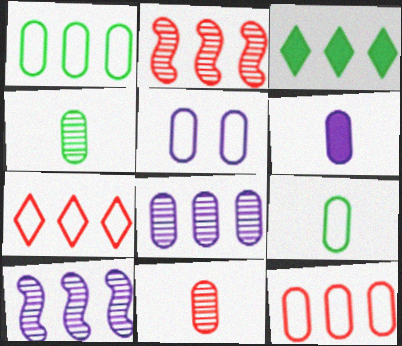[[3, 10, 12], 
[5, 6, 8], 
[5, 9, 12], 
[6, 9, 11]]